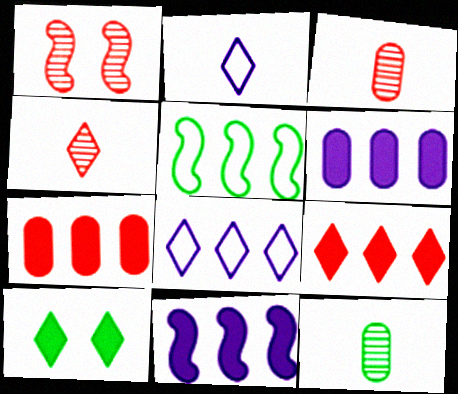[[4, 8, 10], 
[5, 10, 12]]